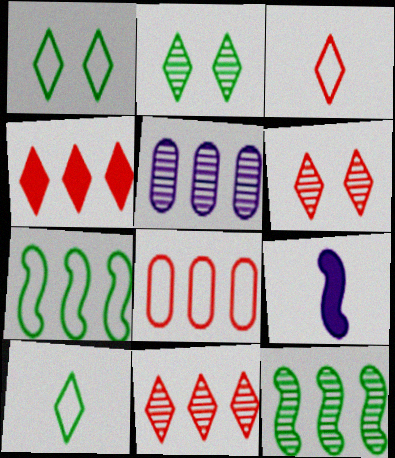[[2, 8, 9], 
[3, 4, 6], 
[4, 5, 7], 
[5, 11, 12]]